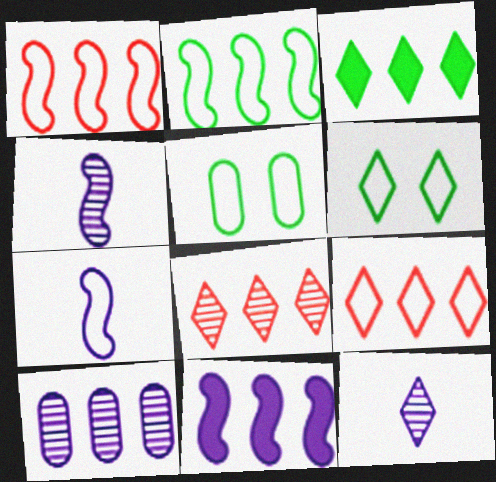[[1, 3, 10], 
[5, 7, 9]]